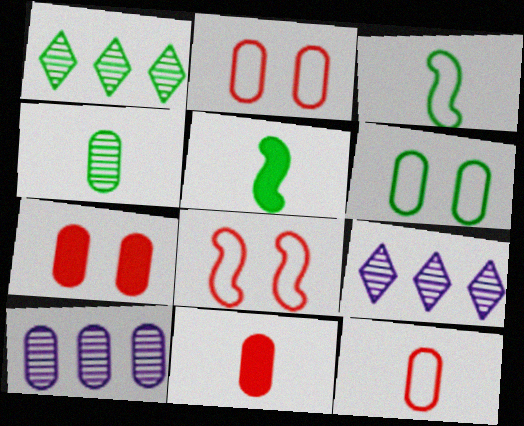[[1, 5, 6], 
[2, 5, 9], 
[3, 7, 9], 
[6, 10, 11]]